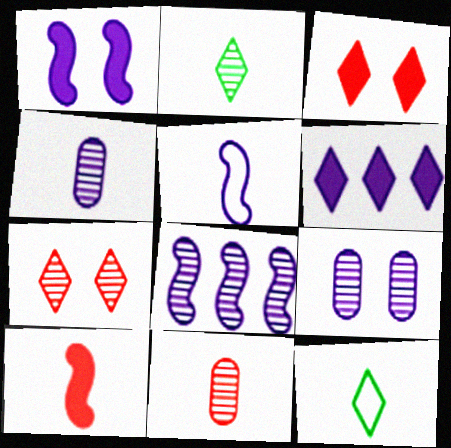[[1, 5, 8], 
[4, 10, 12], 
[5, 6, 9], 
[6, 7, 12]]